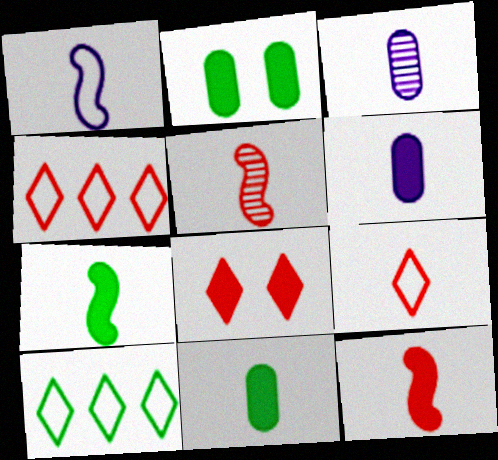[[1, 5, 7], 
[3, 7, 9]]